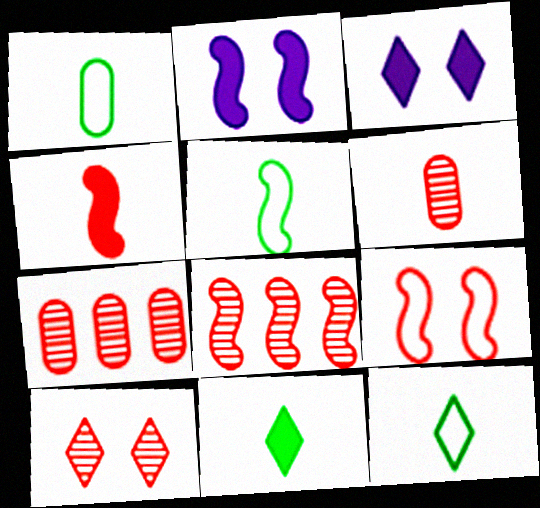[[1, 3, 8], 
[1, 5, 12], 
[2, 5, 8], 
[2, 7, 12], 
[3, 5, 7], 
[4, 8, 9], 
[6, 8, 10]]